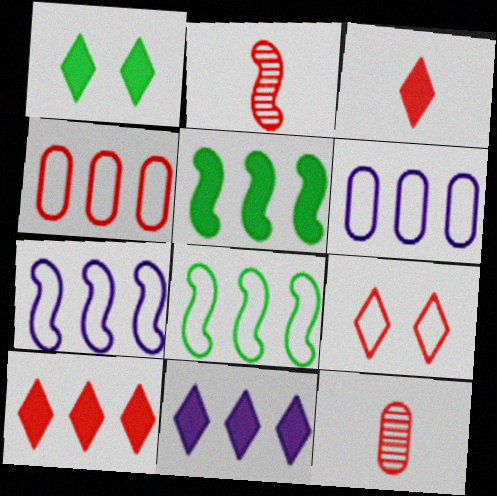[[1, 2, 6], 
[1, 3, 11], 
[1, 7, 12]]